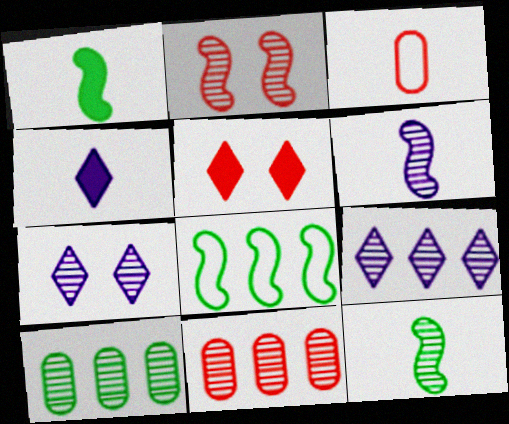[[3, 4, 12], 
[7, 11, 12]]